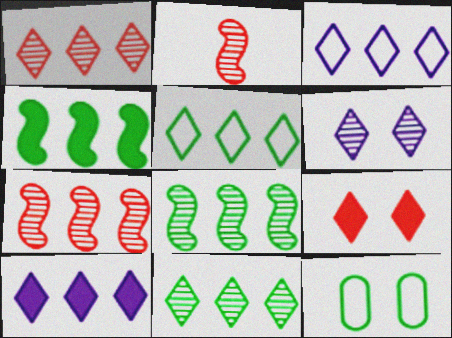[[1, 5, 10], 
[2, 10, 12]]